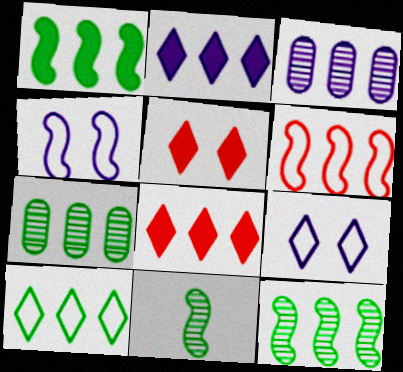[[1, 7, 10], 
[2, 6, 7]]